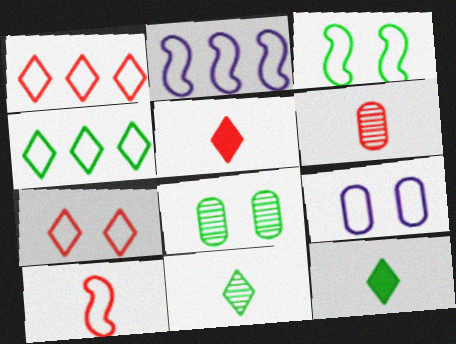[[2, 3, 10], 
[2, 5, 8], 
[3, 7, 9], 
[4, 9, 10], 
[5, 6, 10]]